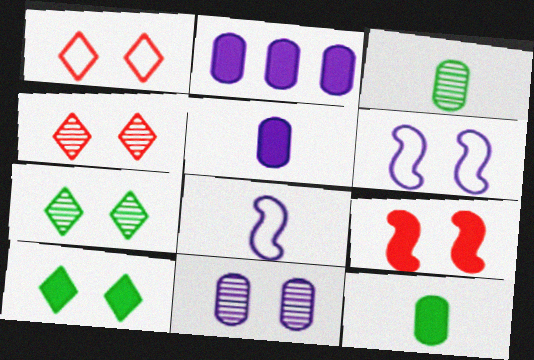[]